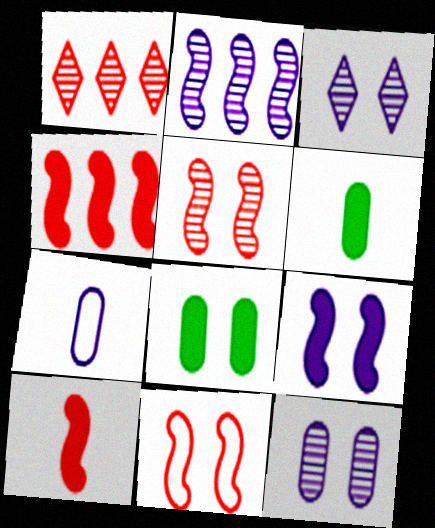[[3, 8, 11]]